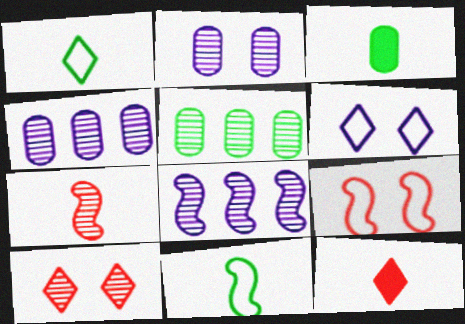[]